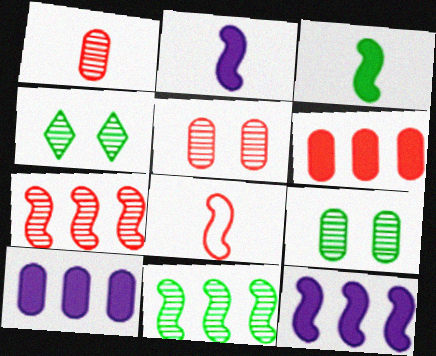[[4, 8, 10]]